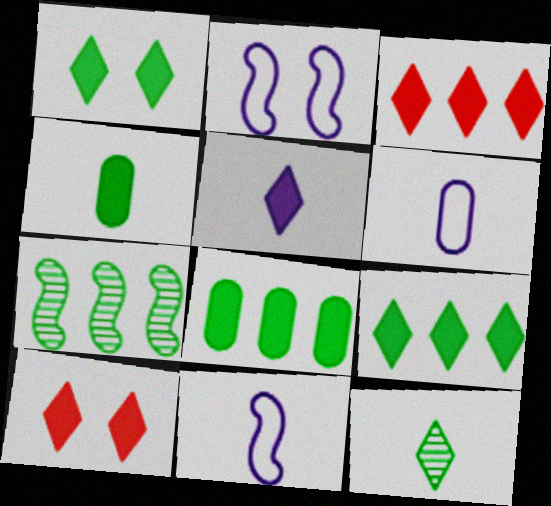[[1, 3, 5], 
[5, 9, 10], 
[6, 7, 10]]